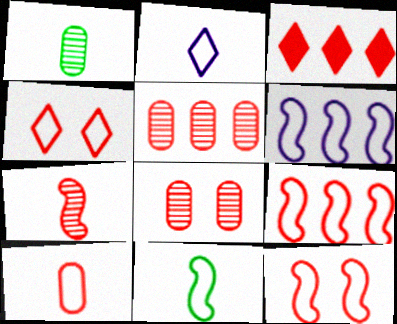[[2, 10, 11], 
[3, 5, 9], 
[4, 9, 10], 
[6, 11, 12]]